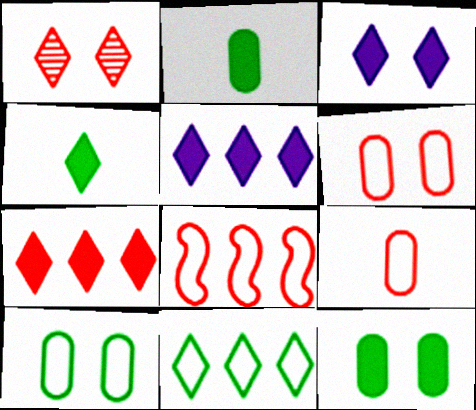[[3, 4, 7]]